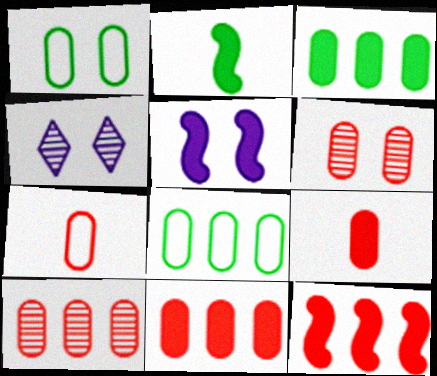[[2, 5, 12], 
[6, 7, 11]]